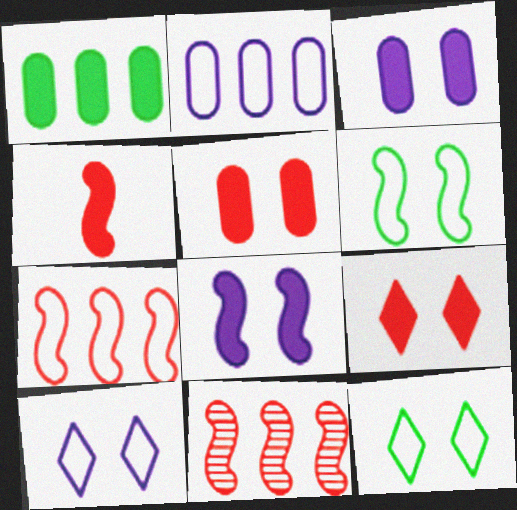[]